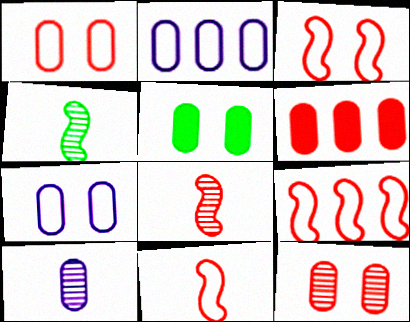[[3, 9, 11], 
[5, 7, 12]]